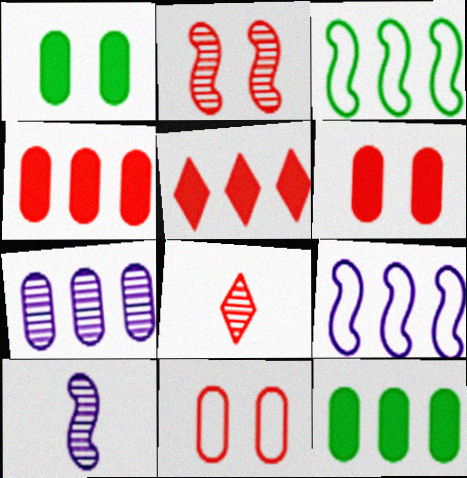[[1, 8, 9], 
[3, 5, 7]]